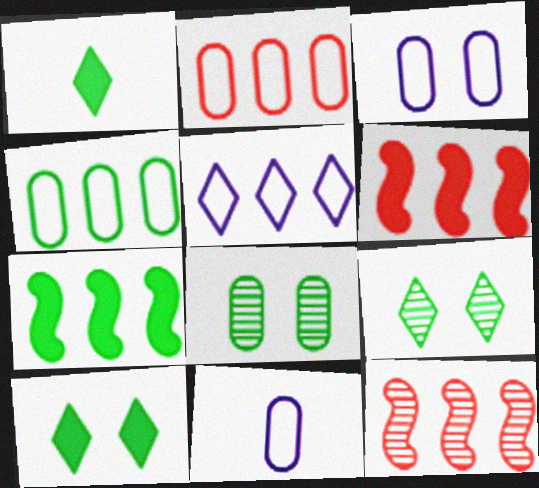[[1, 3, 12], 
[6, 9, 11], 
[10, 11, 12]]